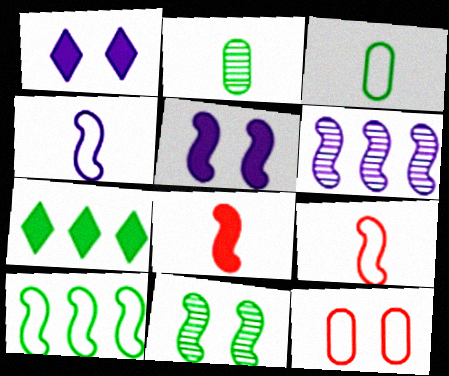[[1, 11, 12], 
[3, 7, 11], 
[4, 5, 6]]